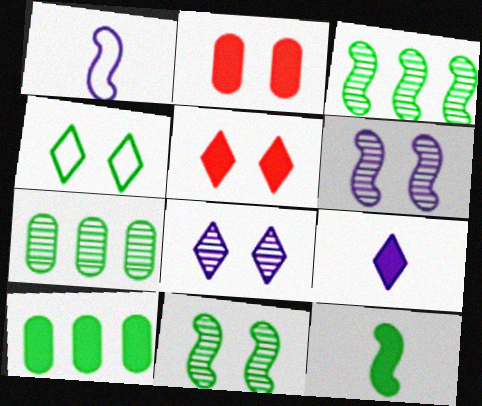[[1, 5, 7], 
[2, 4, 6], 
[4, 5, 8], 
[4, 7, 12]]